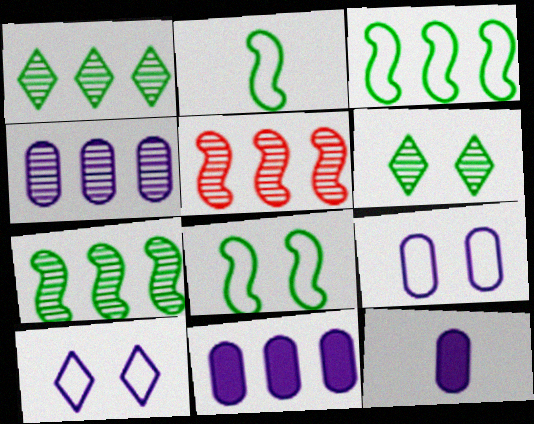[[1, 4, 5], 
[2, 3, 8], 
[4, 9, 12]]